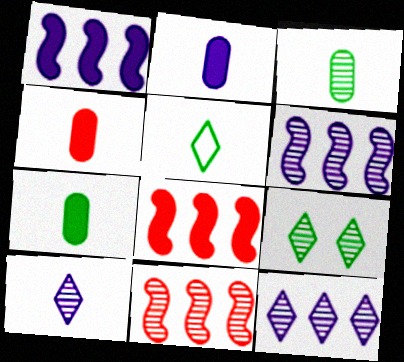[[2, 4, 7]]